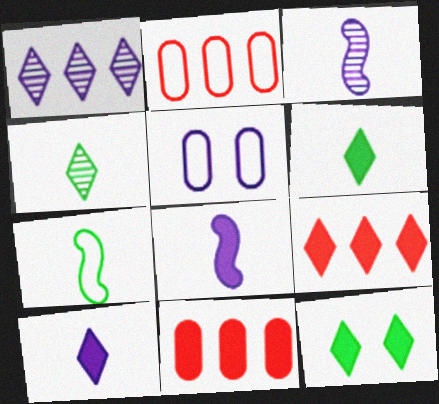[[1, 5, 8], 
[2, 3, 12], 
[8, 11, 12], 
[9, 10, 12]]